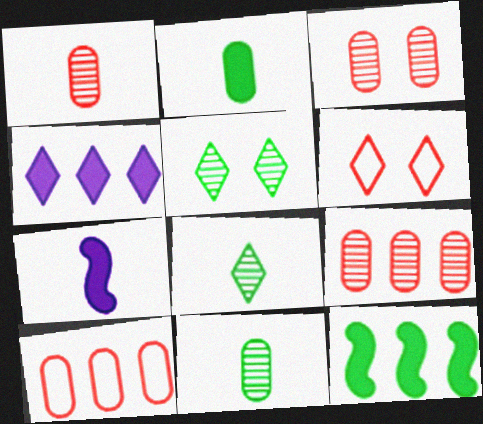[[1, 3, 9], 
[4, 6, 8], 
[5, 7, 10]]